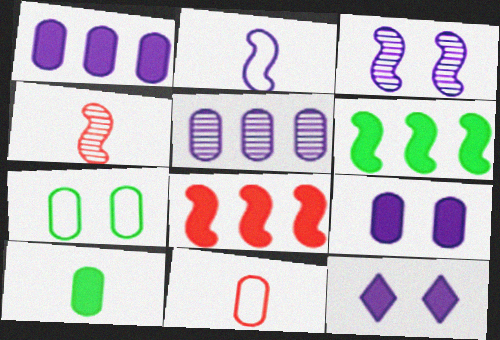[[2, 5, 12], 
[8, 10, 12]]